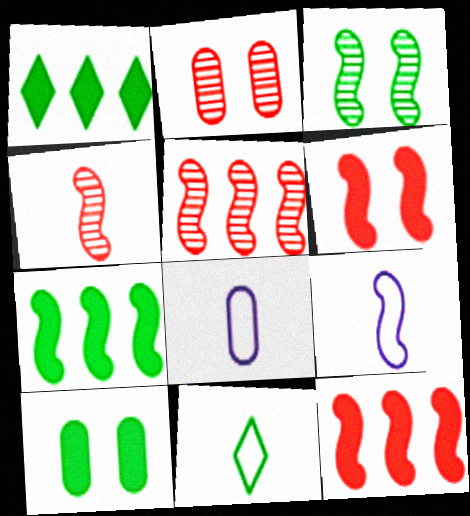[[1, 2, 9], 
[3, 9, 12]]